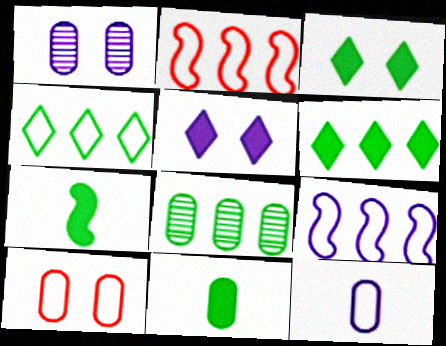[]